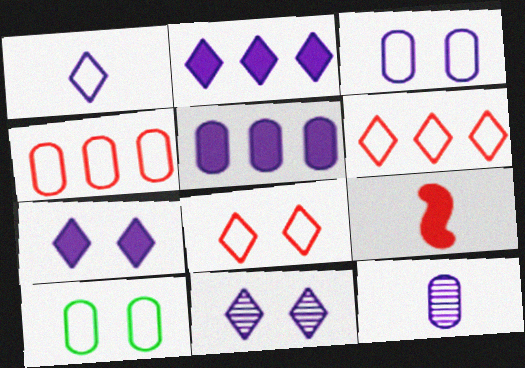[[1, 2, 11], 
[3, 5, 12]]